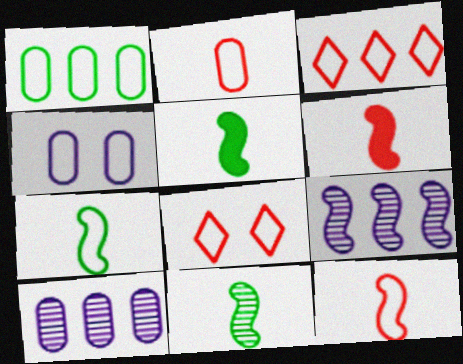[[1, 2, 4], 
[3, 4, 7], 
[5, 7, 11], 
[5, 8, 10]]